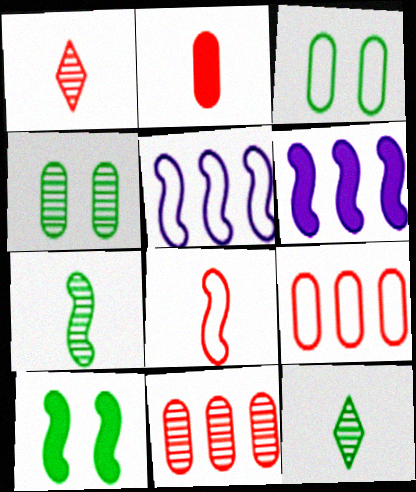[[1, 2, 8], 
[1, 3, 6]]